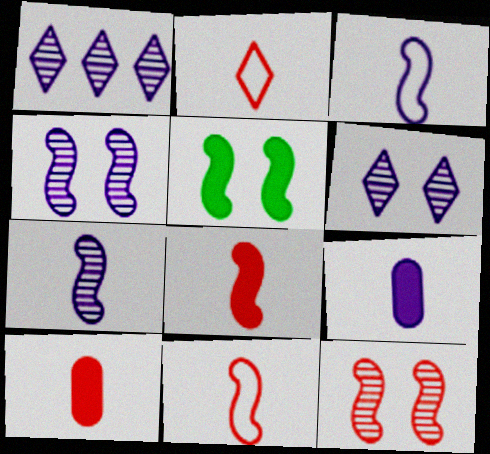[]